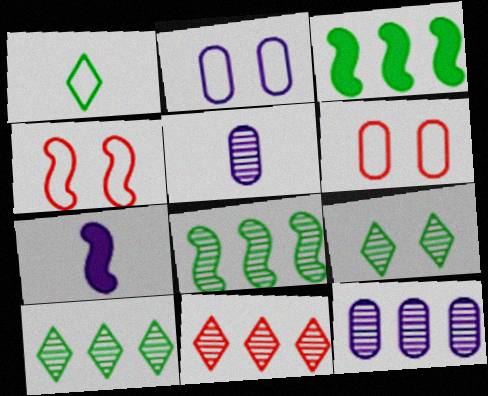[[4, 7, 8], 
[6, 7, 10], 
[8, 11, 12]]